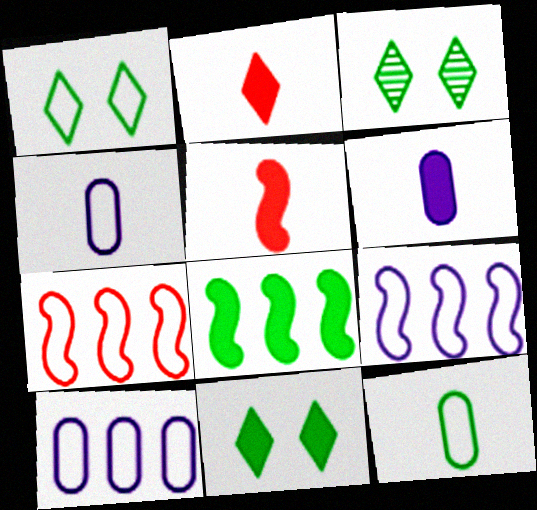[[1, 3, 11], 
[1, 4, 7], 
[3, 5, 10], 
[3, 6, 7], 
[3, 8, 12]]